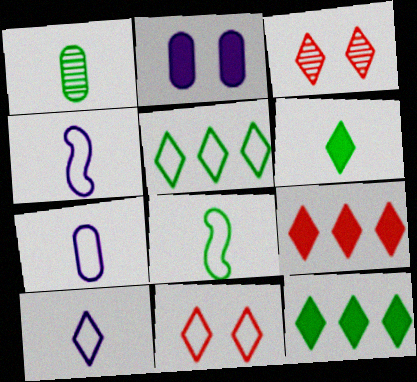[[1, 6, 8], 
[3, 10, 12], 
[4, 7, 10], 
[5, 10, 11]]